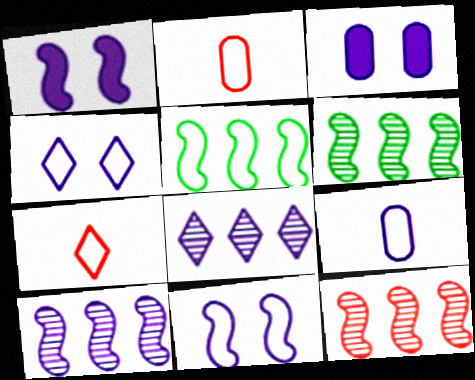[[1, 8, 9], 
[2, 4, 5], 
[3, 6, 7], 
[6, 10, 12]]